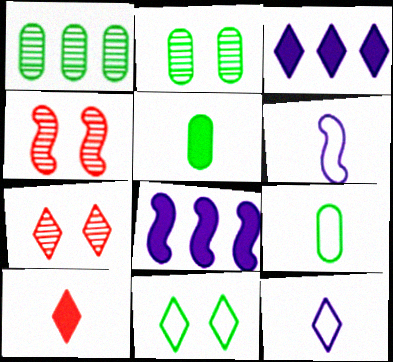[[3, 4, 9], 
[7, 8, 9]]